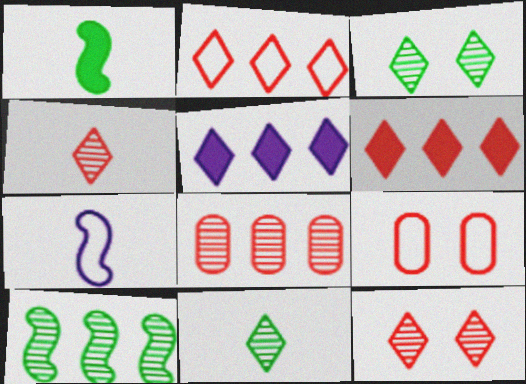[]